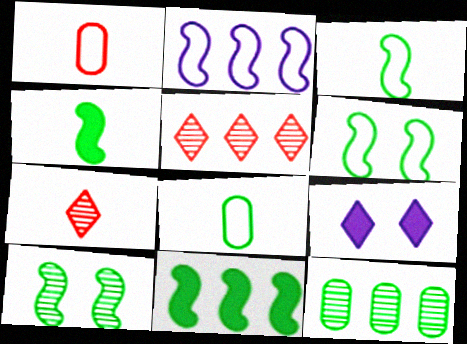[[3, 10, 11]]